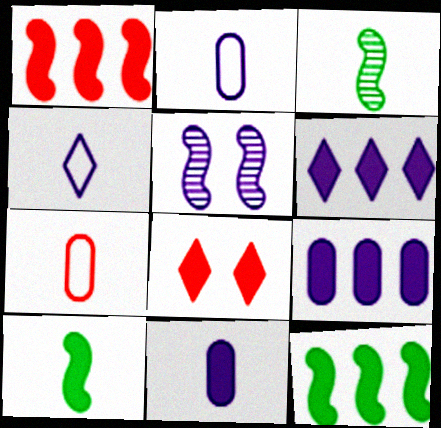[[2, 5, 6], 
[4, 5, 9], 
[8, 9, 10], 
[8, 11, 12]]